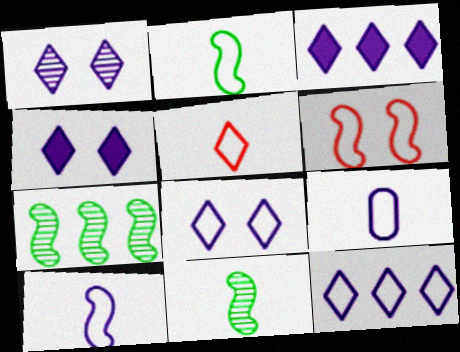[[1, 4, 8], 
[2, 5, 9]]